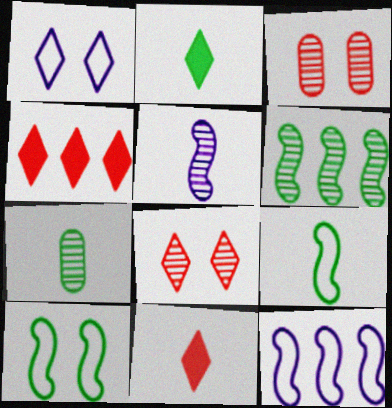[[2, 3, 12], 
[2, 7, 9]]